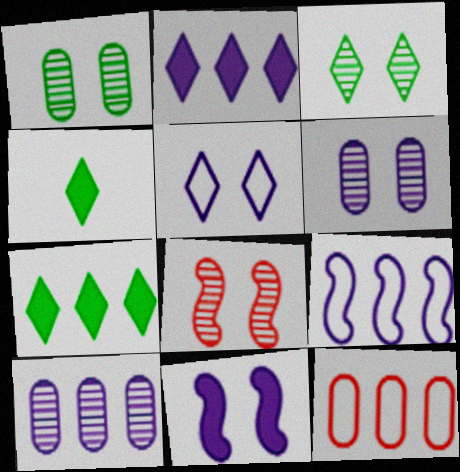[[2, 9, 10], 
[3, 6, 8], 
[5, 6, 11]]